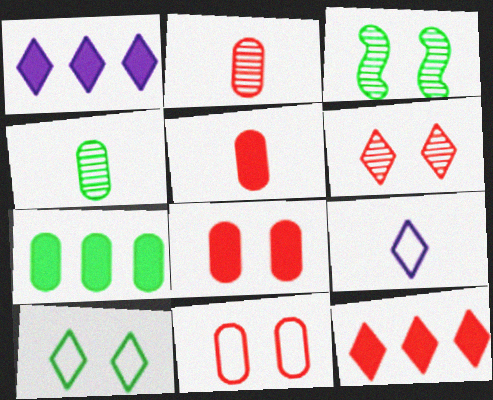[]